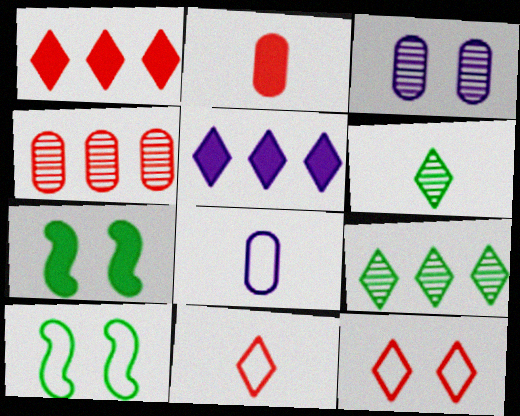[[2, 5, 7], 
[3, 7, 12], 
[5, 6, 12]]